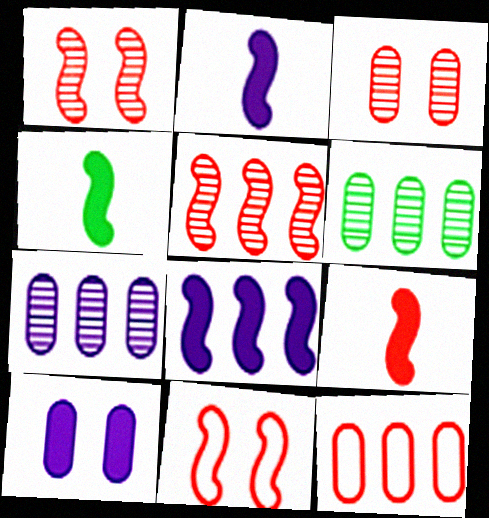[[2, 4, 9], 
[5, 9, 11]]